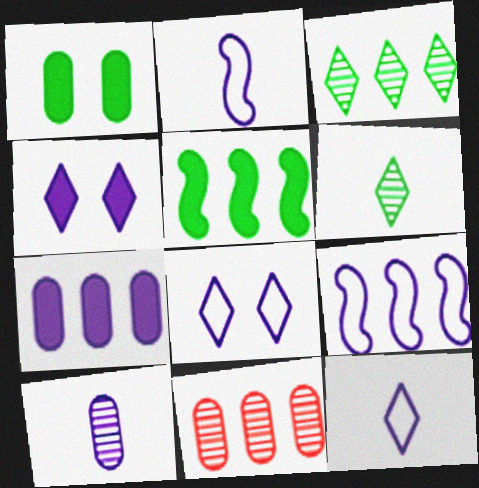[[4, 9, 10]]